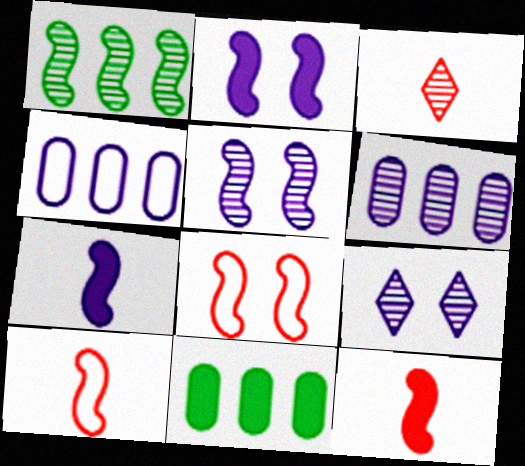[[1, 2, 10], 
[1, 7, 8], 
[4, 7, 9], 
[9, 10, 11]]